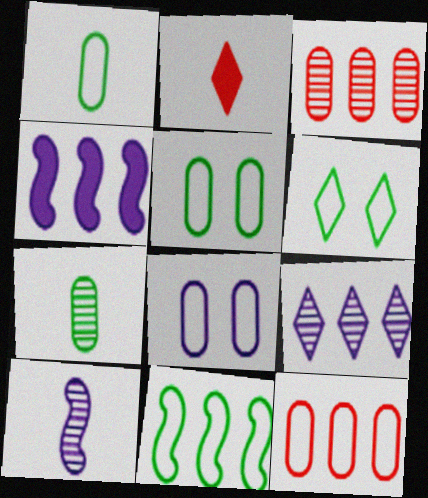[[1, 2, 10], 
[1, 6, 11], 
[1, 8, 12], 
[2, 6, 9]]